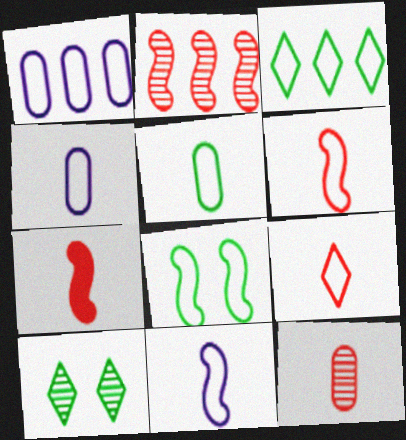[[1, 7, 10], 
[1, 8, 9], 
[3, 5, 8], 
[5, 9, 11], 
[7, 9, 12]]